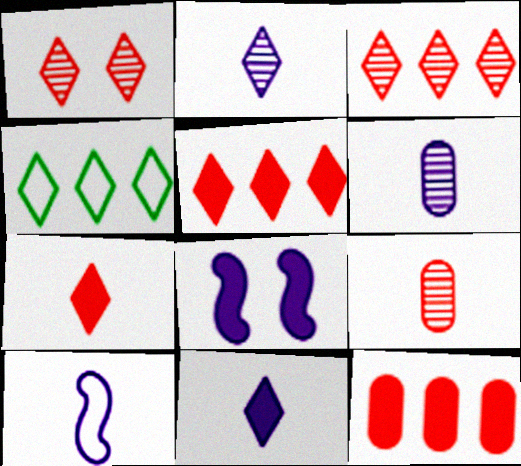[[1, 4, 11], 
[4, 8, 9], 
[6, 10, 11]]